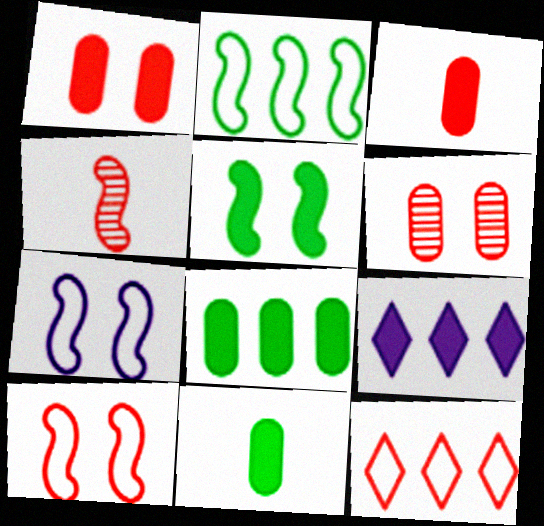[[1, 4, 12], 
[3, 5, 9]]